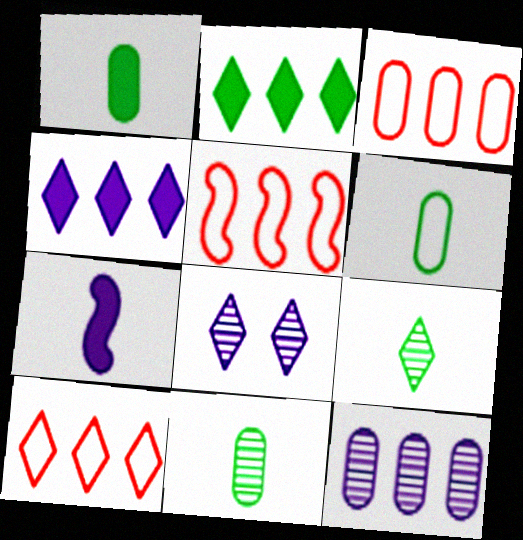[[1, 5, 8], 
[1, 6, 11], 
[2, 5, 12], 
[3, 5, 10]]